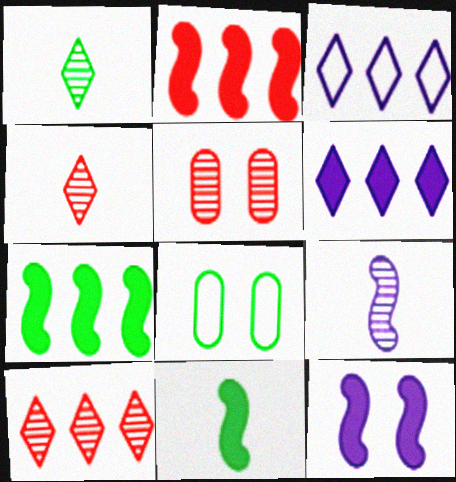[[1, 7, 8], 
[2, 11, 12], 
[3, 5, 11]]